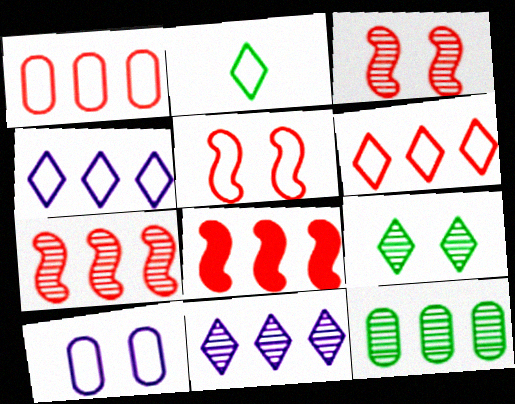[[4, 8, 12], 
[7, 11, 12]]